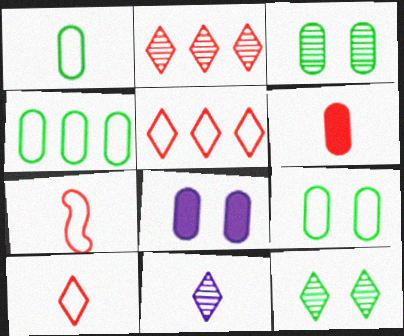[[1, 4, 9], 
[2, 11, 12]]